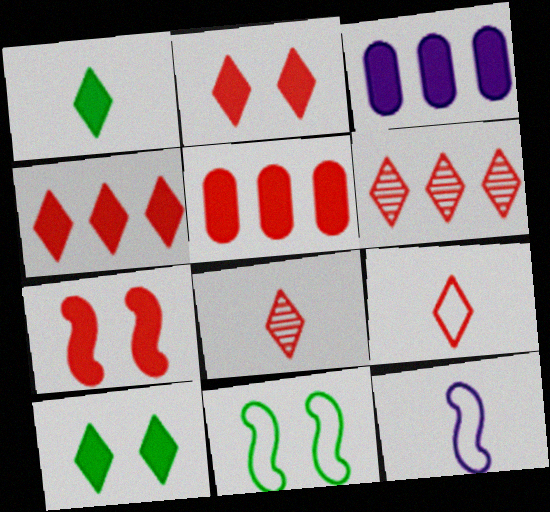[[1, 3, 7], 
[2, 6, 9], 
[3, 8, 11]]